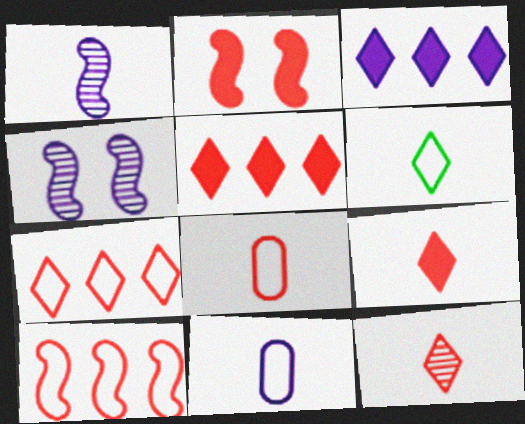[[3, 4, 11]]